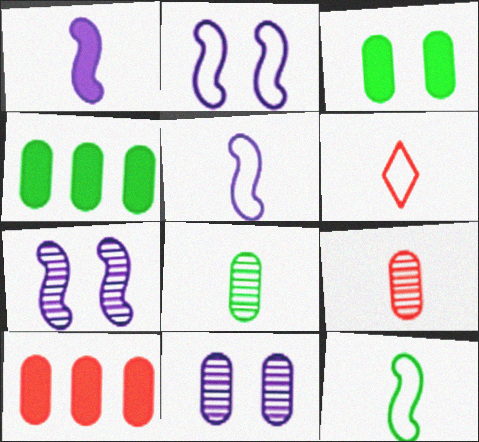[[1, 6, 8], 
[4, 6, 7]]